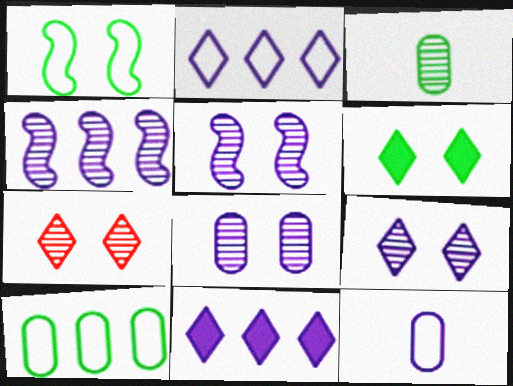[[3, 4, 7], 
[5, 8, 9], 
[5, 11, 12]]